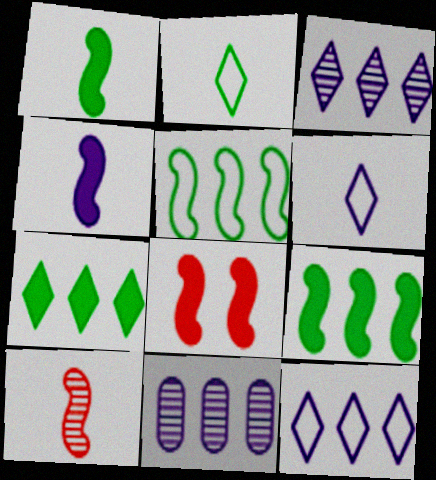[[2, 8, 11], 
[4, 8, 9]]